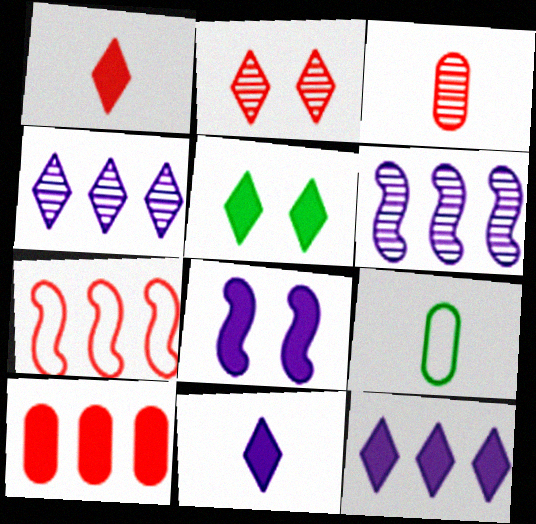[[1, 5, 12]]